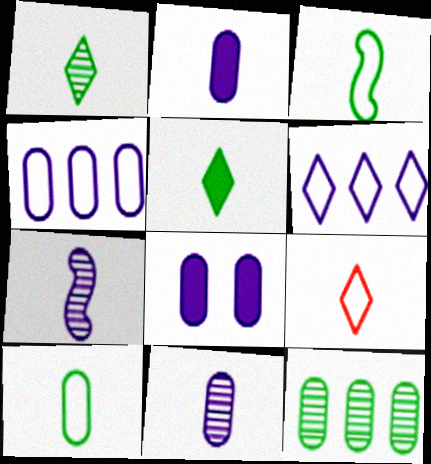[[4, 8, 11], 
[6, 7, 8]]